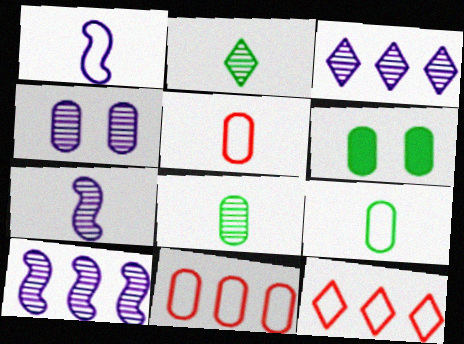[[3, 4, 7], 
[6, 7, 12]]